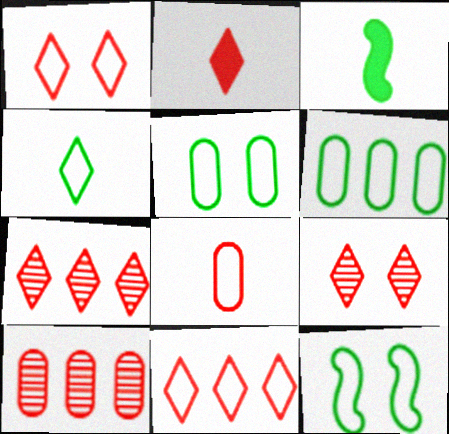[[1, 2, 7], 
[2, 9, 11], 
[4, 6, 12]]